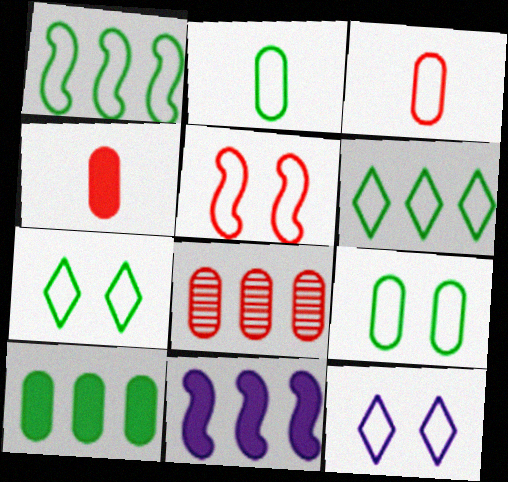[[1, 2, 7], 
[1, 3, 12], 
[5, 9, 12], 
[6, 8, 11]]